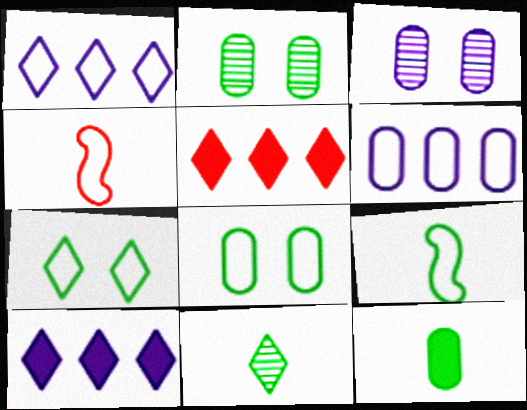[[1, 4, 8], 
[2, 4, 10], 
[3, 5, 9], 
[4, 6, 7], 
[9, 11, 12]]